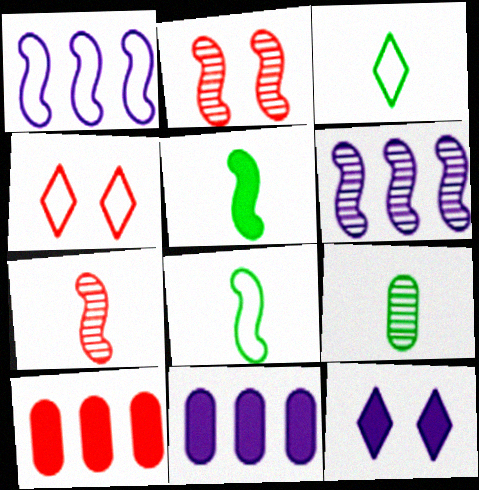[[1, 2, 5], 
[2, 3, 11], 
[3, 5, 9], 
[4, 7, 10], 
[5, 10, 12]]